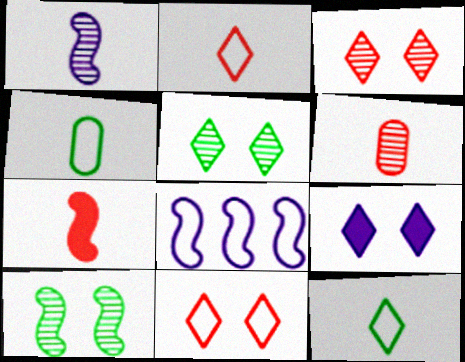[[2, 6, 7], 
[4, 8, 11], 
[5, 9, 11], 
[7, 8, 10]]